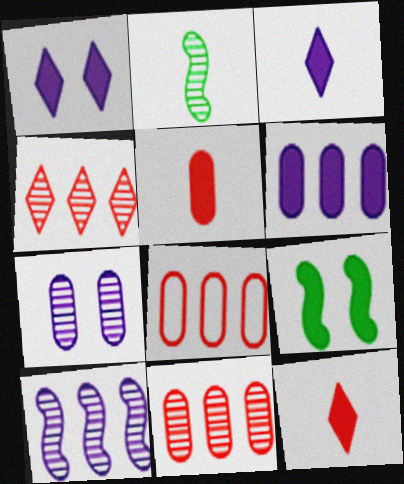[[1, 2, 8], 
[2, 4, 7], 
[6, 9, 12]]